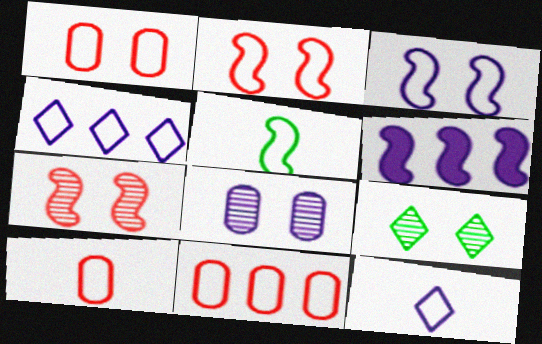[[1, 4, 5], 
[1, 10, 11], 
[5, 6, 7], 
[5, 10, 12], 
[6, 8, 12], 
[6, 9, 10], 
[7, 8, 9]]